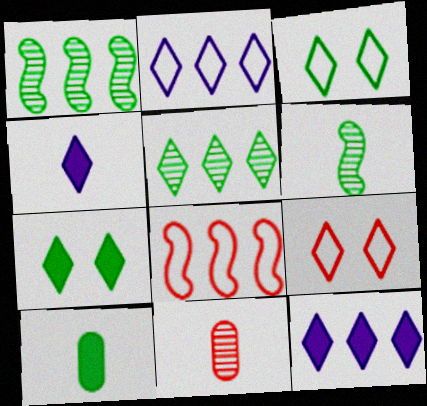[[1, 3, 10], 
[4, 5, 9]]